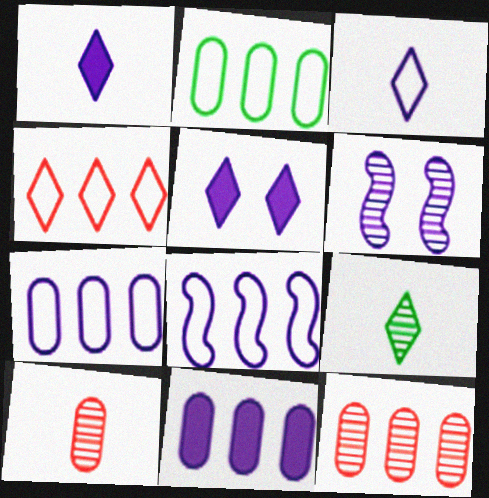[[1, 6, 7], 
[2, 4, 8], 
[2, 11, 12], 
[3, 6, 11], 
[4, 5, 9], 
[6, 9, 12]]